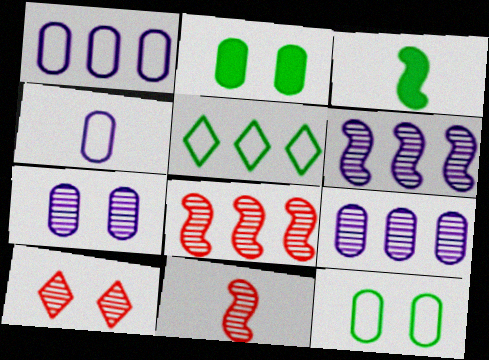[[1, 3, 10]]